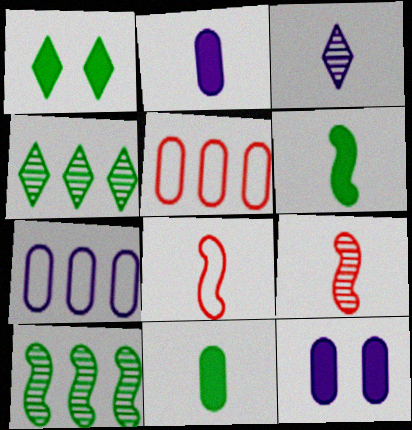[[1, 7, 9], 
[3, 8, 11], 
[4, 8, 12]]